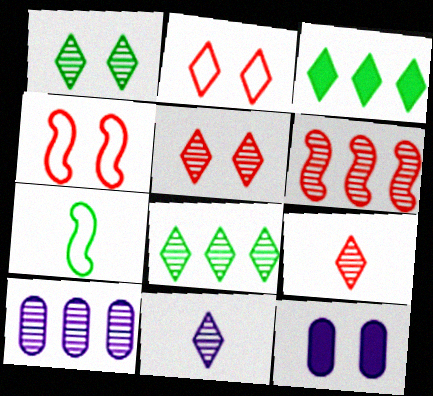[[1, 4, 12], 
[2, 3, 11], 
[5, 8, 11], 
[6, 8, 10]]